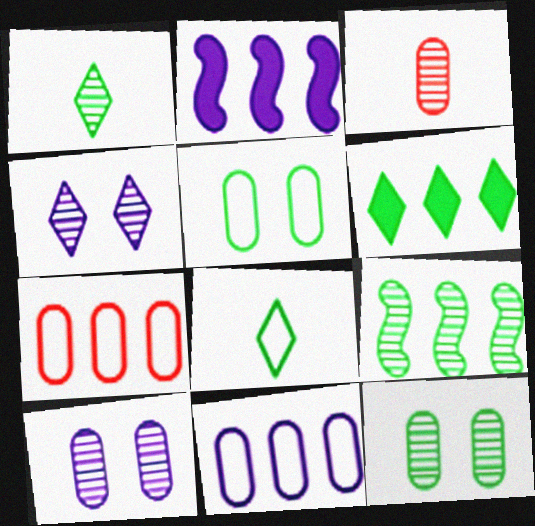[[1, 9, 12], 
[3, 4, 9]]